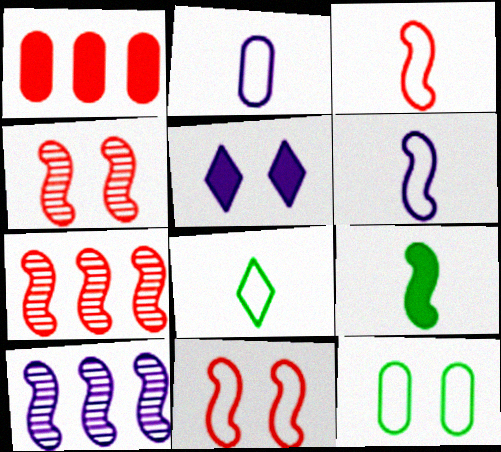[[1, 5, 9], 
[2, 3, 8], 
[2, 5, 10], 
[4, 5, 12], 
[9, 10, 11]]